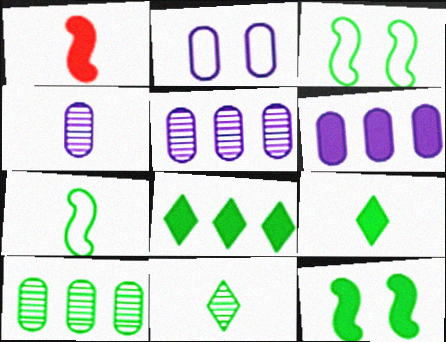[[2, 4, 6], 
[3, 9, 10]]